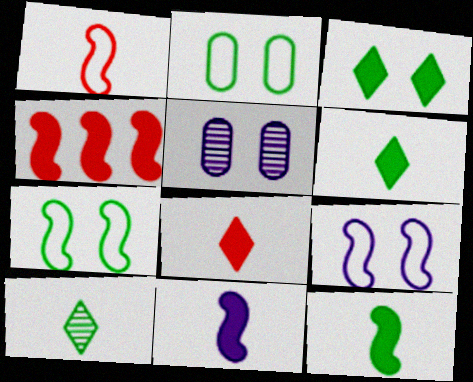[]